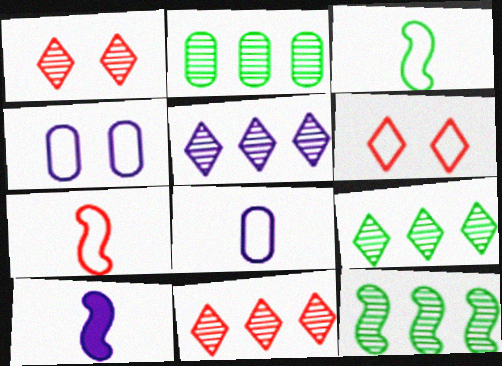[[2, 6, 10], 
[2, 9, 12], 
[4, 5, 10], 
[5, 9, 11]]